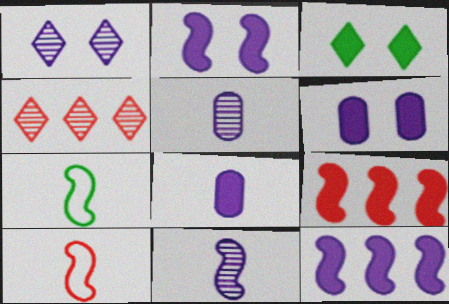[[3, 8, 9], 
[4, 6, 7]]